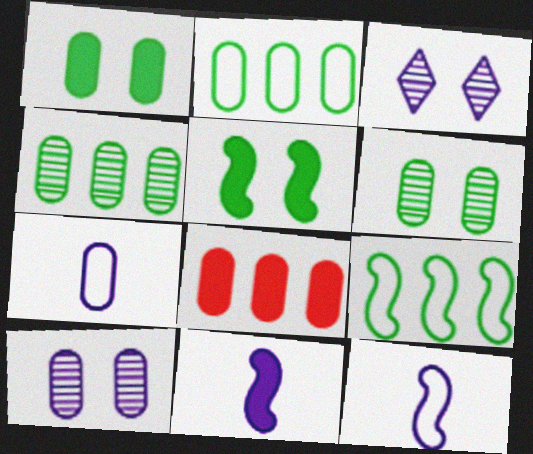[[6, 7, 8]]